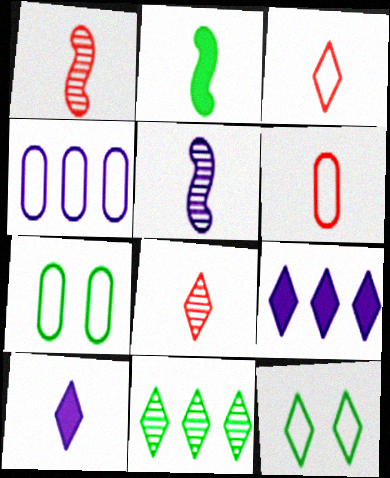[[1, 7, 9], 
[2, 7, 11], 
[4, 6, 7], 
[8, 9, 12]]